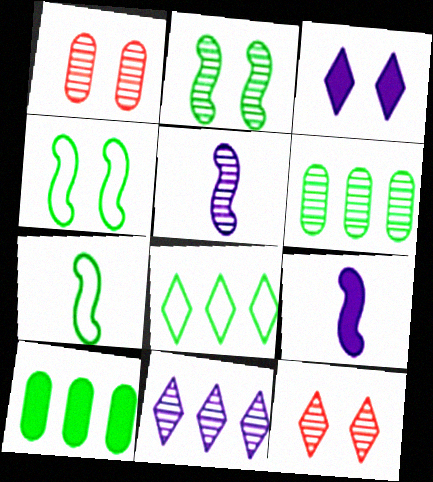[[1, 3, 4], 
[1, 8, 9], 
[5, 6, 12]]